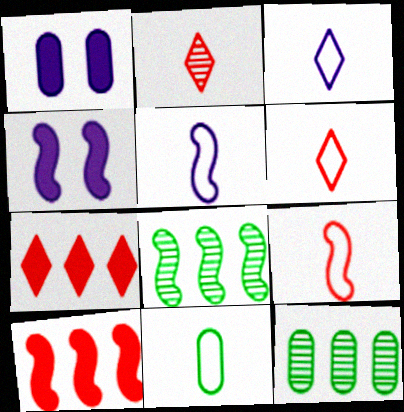[[1, 6, 8], 
[3, 9, 11], 
[4, 6, 12], 
[4, 8, 9], 
[5, 6, 11]]